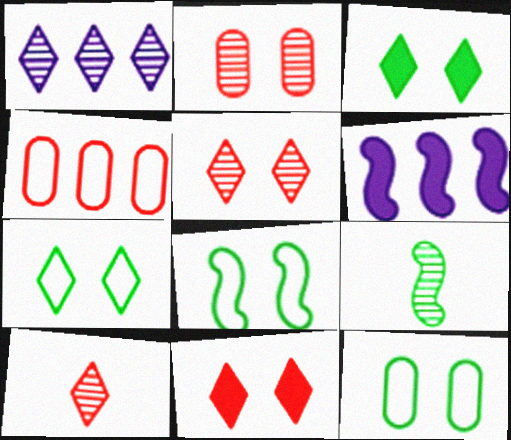[[1, 2, 9], 
[6, 10, 12], 
[7, 8, 12]]